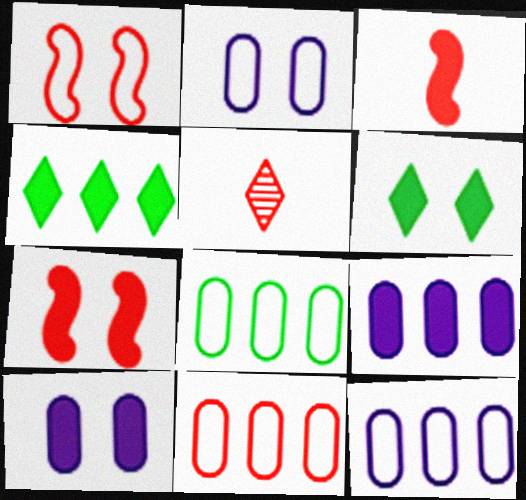[[3, 4, 10], 
[3, 6, 9], 
[5, 7, 11], 
[6, 7, 10], 
[8, 11, 12]]